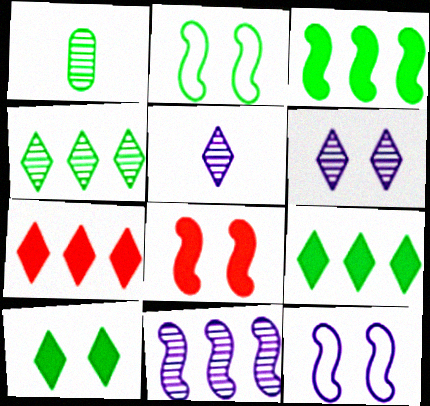[[1, 2, 9], 
[1, 7, 12]]